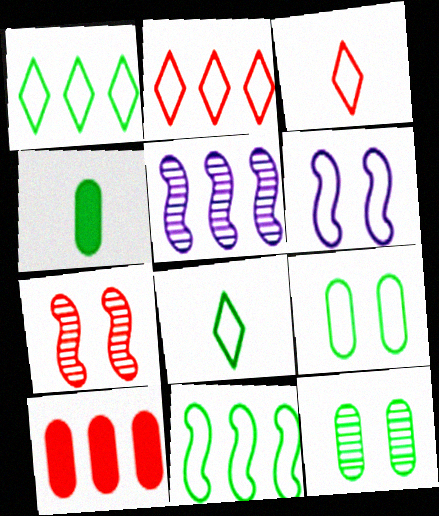[[1, 5, 10], 
[3, 7, 10], 
[8, 9, 11]]